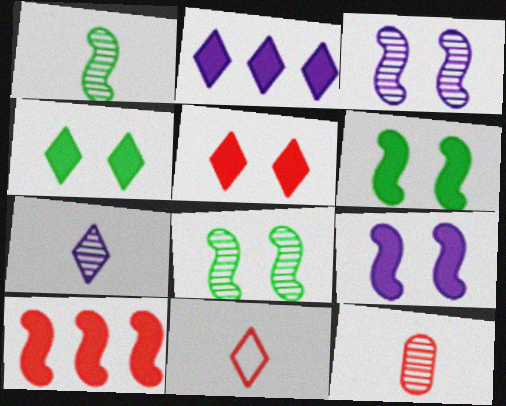[[1, 7, 12]]